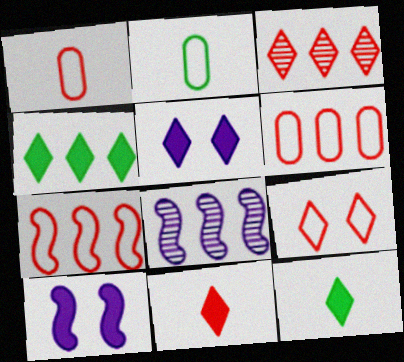[[1, 7, 9], 
[2, 3, 10], 
[3, 9, 11], 
[4, 5, 11], 
[4, 6, 8]]